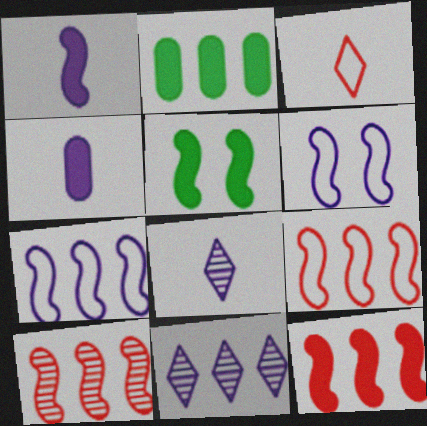[[1, 5, 12], 
[2, 9, 11], 
[4, 6, 11], 
[9, 10, 12]]